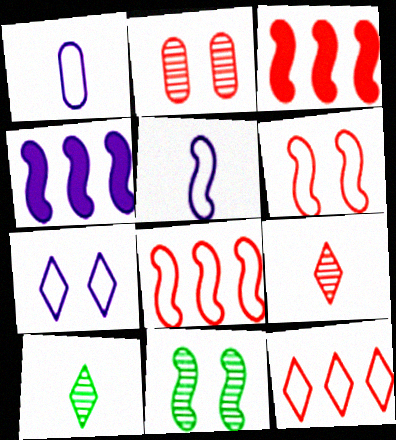[[3, 5, 11]]